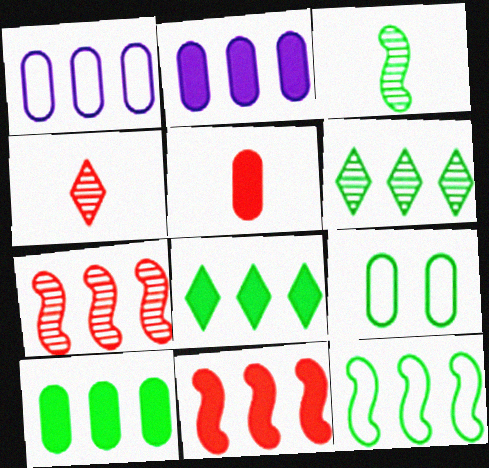[[1, 6, 11], 
[1, 7, 8], 
[2, 8, 11], 
[3, 8, 9], 
[6, 10, 12]]